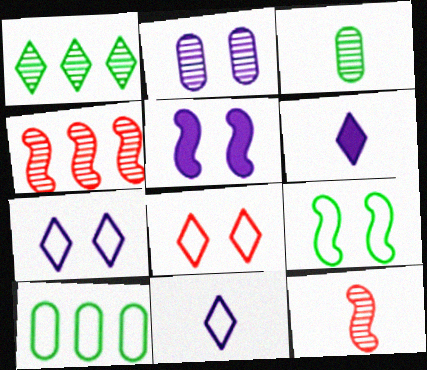[[1, 2, 12], 
[1, 6, 8], 
[2, 5, 7]]